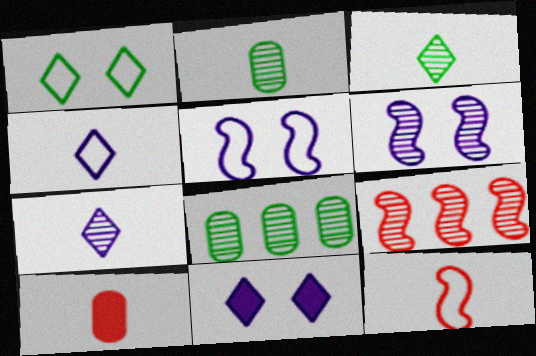[[8, 11, 12]]